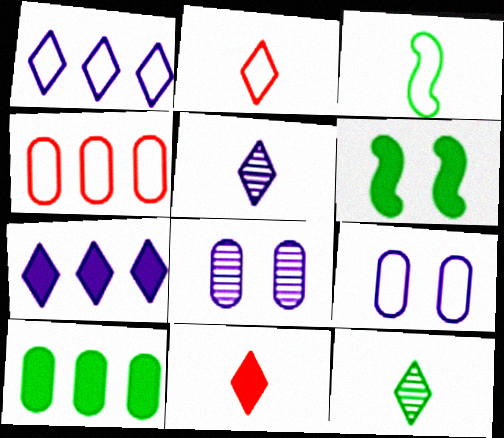[[4, 5, 6]]